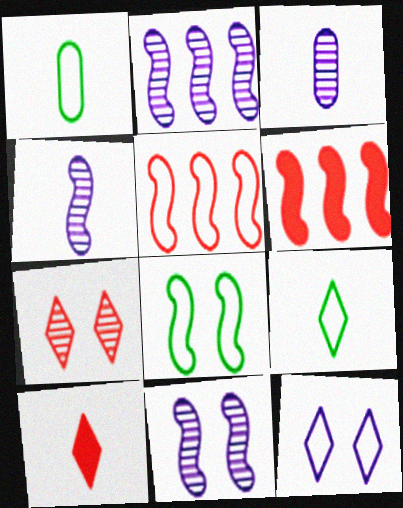[[1, 4, 10], 
[1, 5, 12], 
[2, 4, 11], 
[4, 6, 8]]